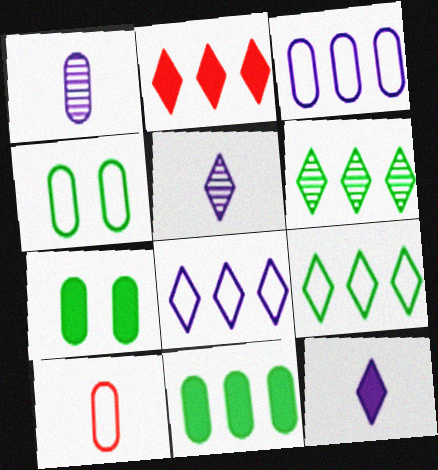[[2, 6, 8], 
[3, 4, 10]]